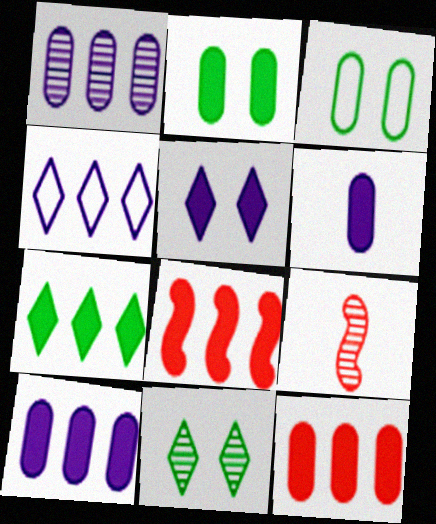[[1, 9, 11], 
[2, 4, 9], 
[2, 6, 12], 
[7, 8, 10]]